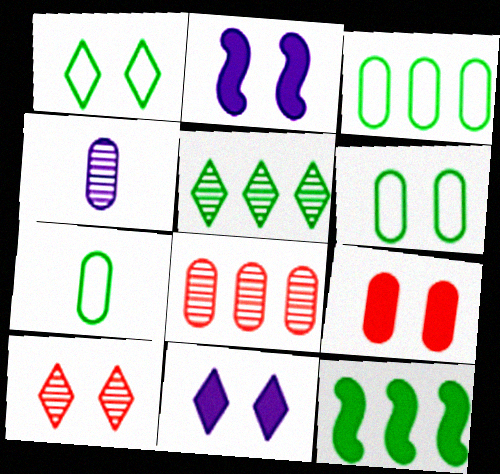[[1, 10, 11], 
[2, 6, 10], 
[3, 4, 9], 
[3, 5, 12], 
[3, 6, 7]]